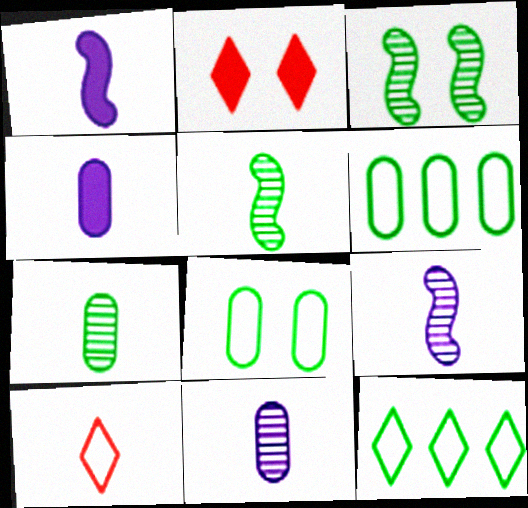[[1, 7, 10], 
[2, 6, 9], 
[4, 5, 10]]